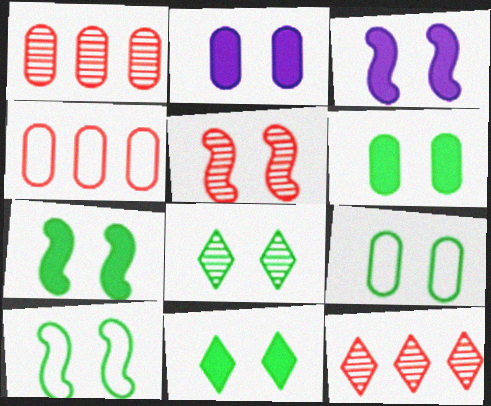[[3, 5, 10], 
[6, 7, 11], 
[6, 8, 10], 
[7, 8, 9]]